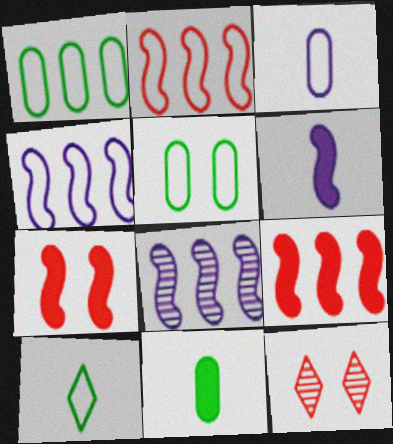[[1, 6, 12], 
[4, 11, 12]]